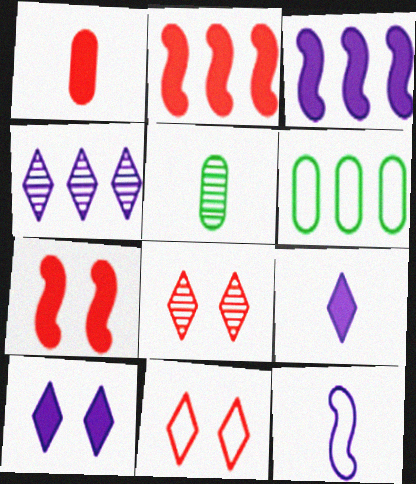[[2, 4, 6], 
[3, 5, 11], 
[6, 11, 12]]